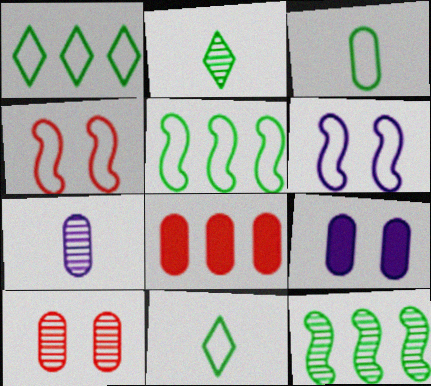[[2, 6, 8]]